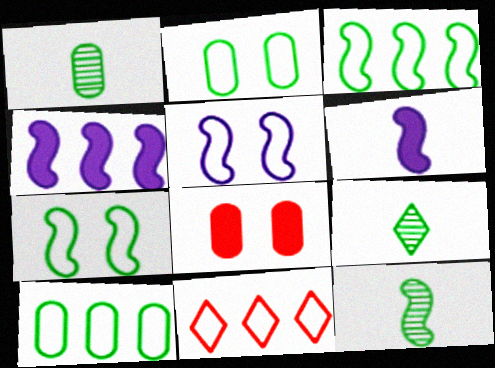[[1, 9, 12]]